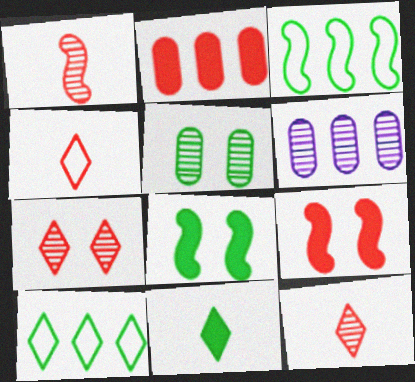[[3, 5, 11], 
[4, 6, 8]]